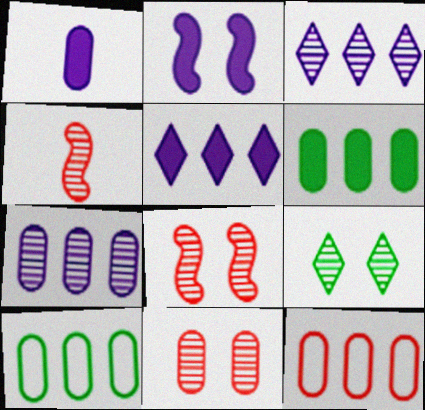[[1, 2, 5], 
[1, 10, 11], 
[4, 7, 9], 
[6, 7, 12]]